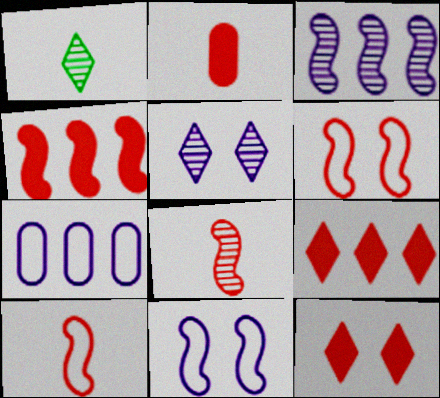[[2, 4, 12], 
[4, 6, 8]]